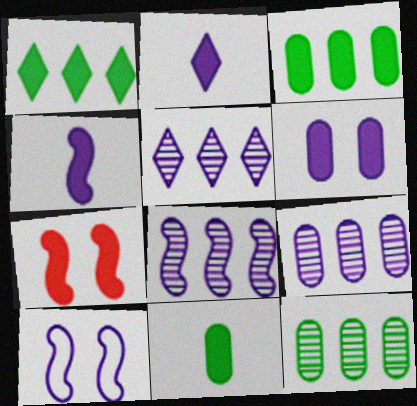[[2, 3, 7], 
[2, 9, 10], 
[4, 8, 10], 
[5, 8, 9]]